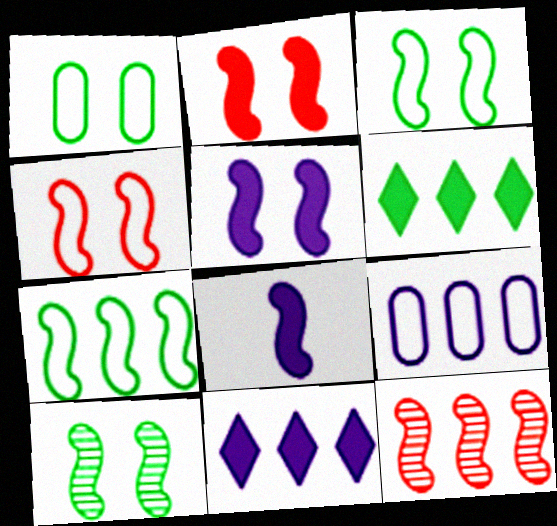[[3, 8, 12], 
[4, 5, 10], 
[6, 9, 12]]